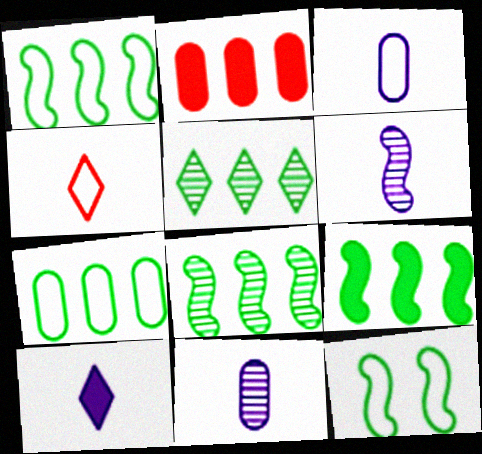[[1, 8, 9], 
[3, 6, 10], 
[5, 7, 9]]